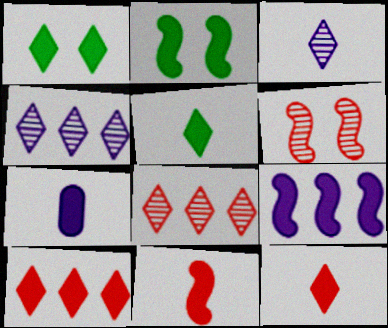[[2, 7, 10], 
[2, 9, 11], 
[5, 7, 11]]